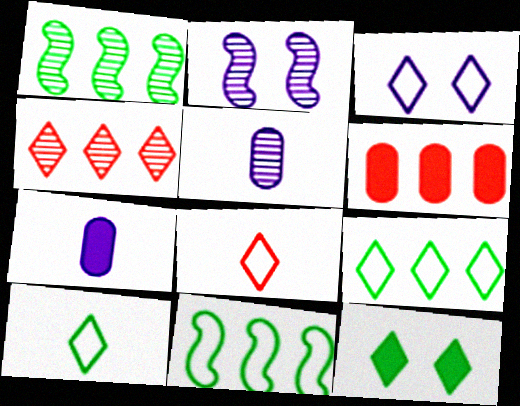[[2, 6, 10], 
[3, 8, 9]]